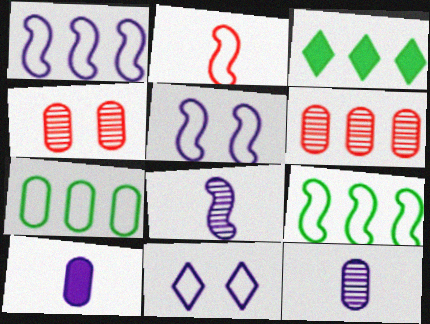[[1, 3, 6], 
[2, 5, 9], 
[2, 7, 11], 
[4, 7, 10]]